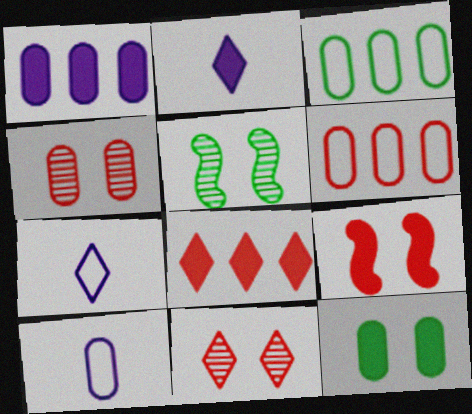[[2, 5, 6], 
[5, 8, 10]]